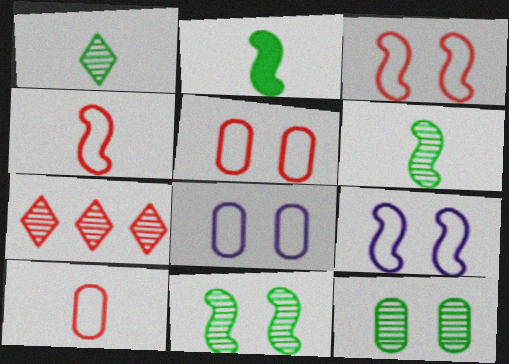[[2, 7, 8]]